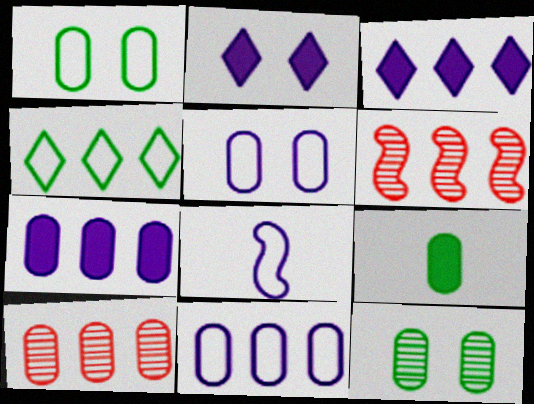[[4, 6, 7], 
[5, 9, 10]]